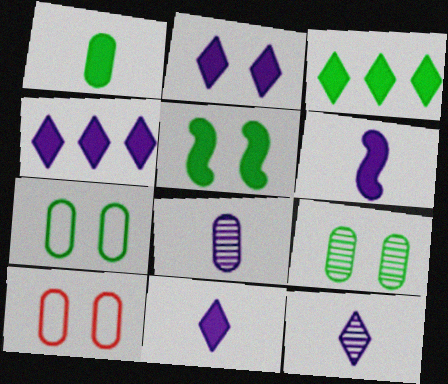[[1, 3, 5], 
[2, 4, 11]]